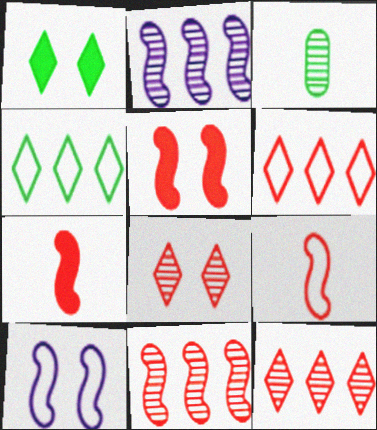[[2, 3, 8], 
[5, 9, 11]]